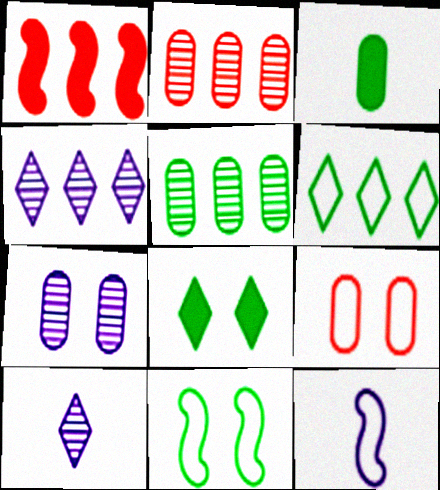[[2, 8, 12], 
[6, 9, 12]]